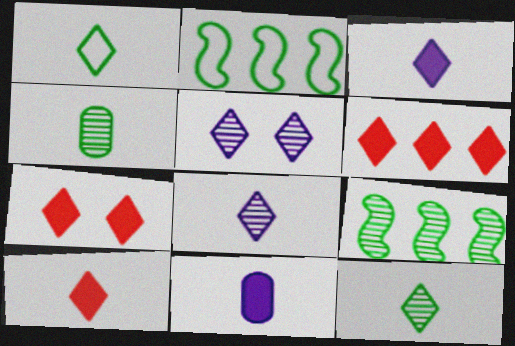[[1, 5, 6], 
[1, 8, 10], 
[6, 7, 10]]